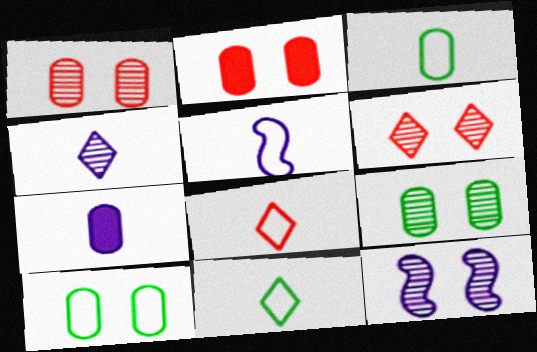[[3, 5, 8], 
[4, 5, 7], 
[6, 9, 12]]